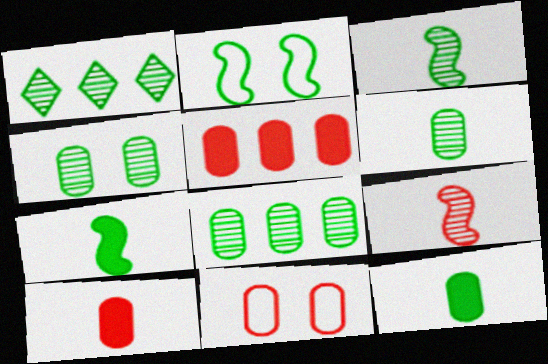[[1, 2, 12], 
[1, 3, 4], 
[4, 6, 8]]